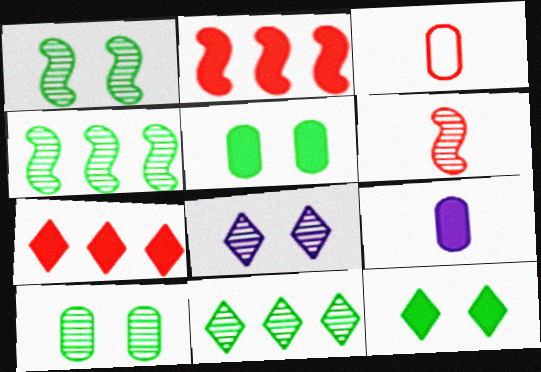[[2, 9, 12]]